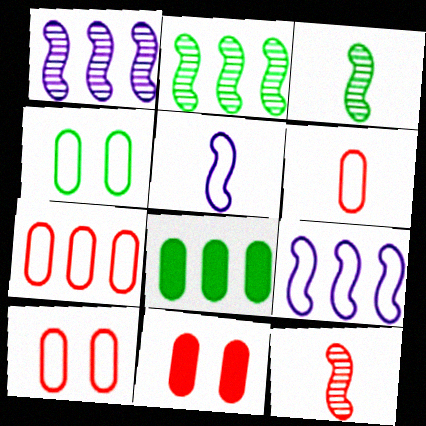[[6, 7, 10]]